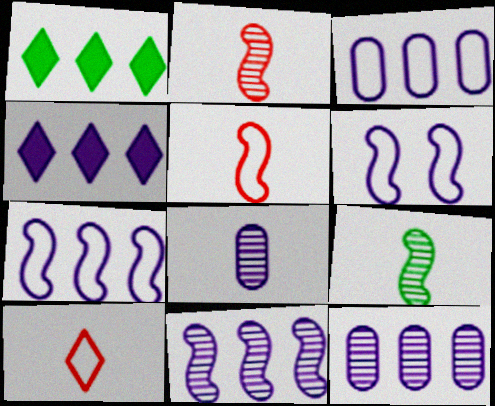[[3, 4, 11], 
[4, 6, 8], 
[4, 7, 12]]